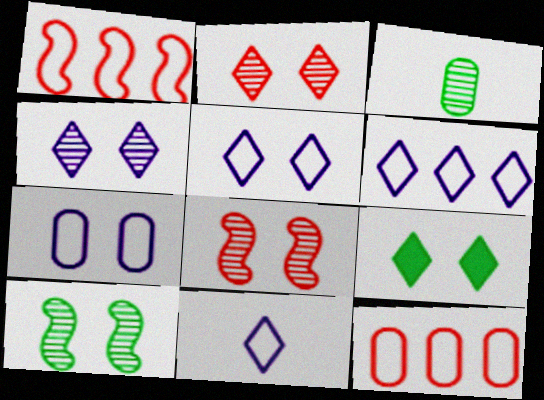[[2, 5, 9], 
[5, 6, 11], 
[7, 8, 9]]